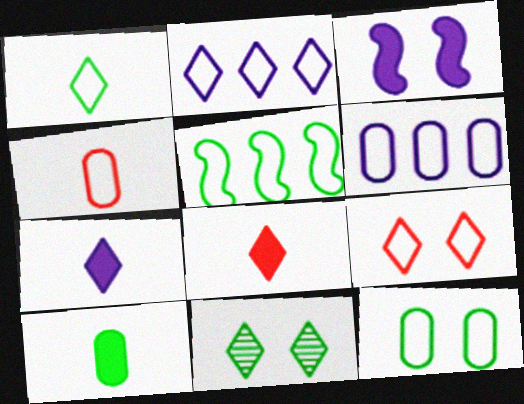[[1, 2, 9], 
[1, 5, 12], 
[2, 8, 11], 
[4, 6, 12], 
[5, 10, 11]]